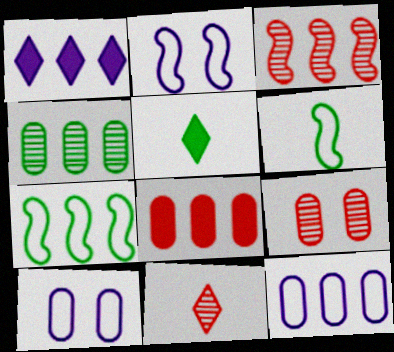[[1, 6, 9], 
[3, 5, 10], 
[3, 9, 11], 
[4, 8, 12]]